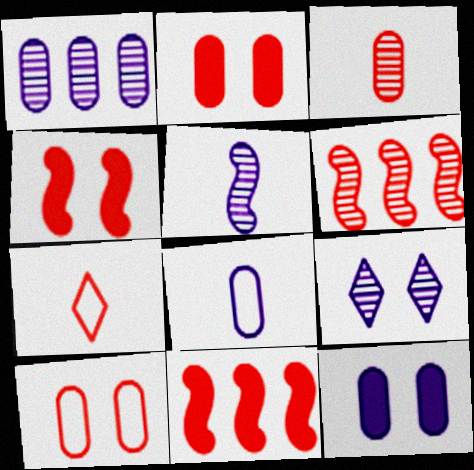[[1, 5, 9], 
[1, 8, 12], 
[2, 6, 7]]